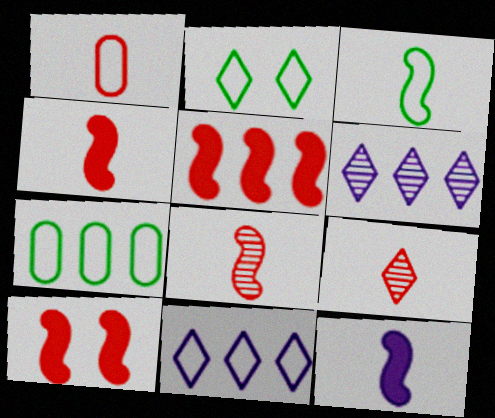[[1, 4, 9], 
[2, 3, 7], 
[3, 8, 12], 
[4, 5, 10], 
[5, 6, 7]]